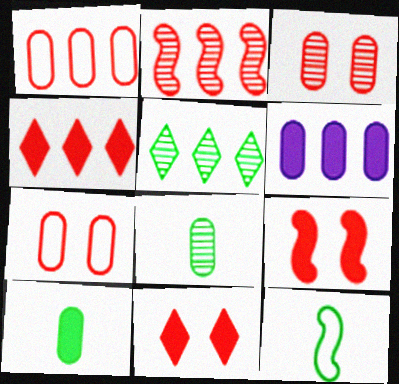[[1, 2, 4], 
[6, 7, 8]]